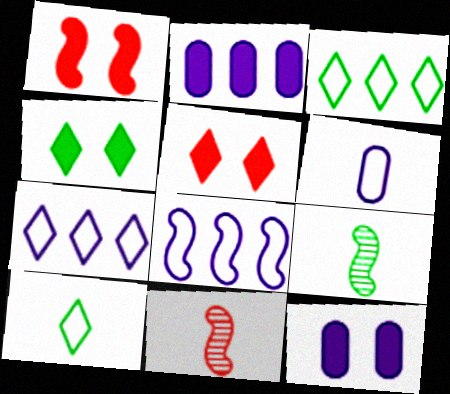[[1, 4, 12], 
[1, 8, 9], 
[3, 11, 12]]